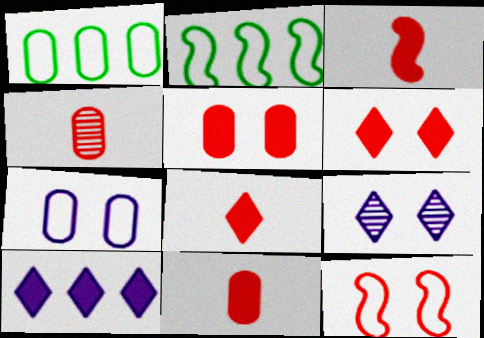[[1, 3, 9], 
[2, 9, 11], 
[3, 8, 11]]